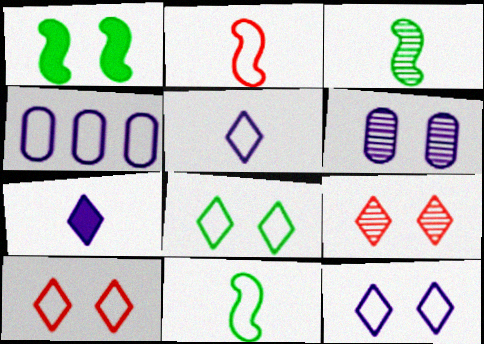[[1, 6, 10], 
[2, 4, 8], 
[4, 10, 11], 
[8, 10, 12]]